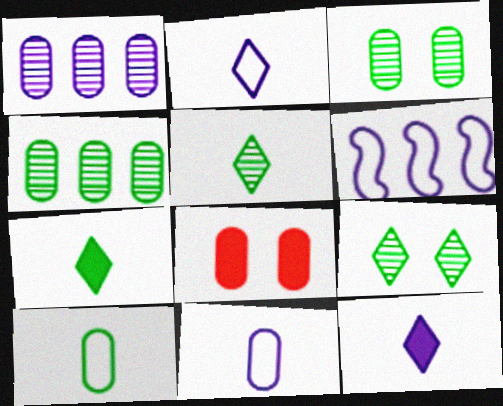[[1, 8, 10], 
[4, 8, 11], 
[5, 6, 8]]